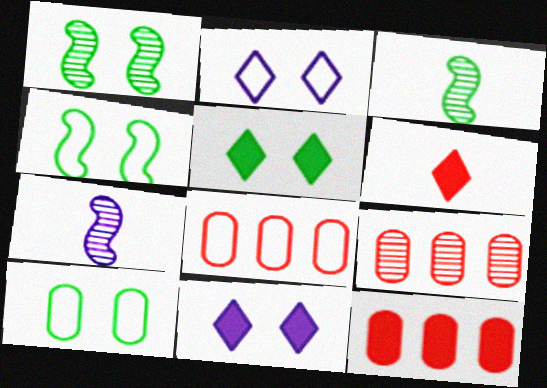[[1, 5, 10], 
[2, 3, 12], 
[3, 8, 11], 
[5, 7, 8], 
[8, 9, 12]]